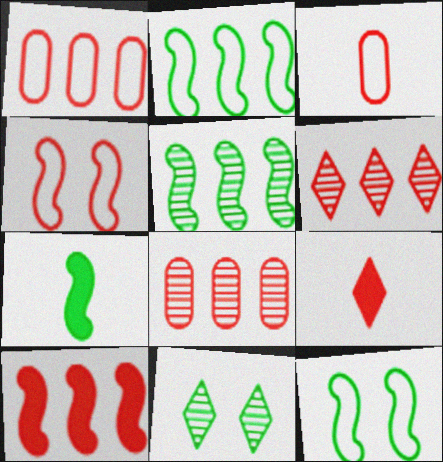[[1, 6, 10], 
[4, 8, 9], 
[5, 7, 12]]